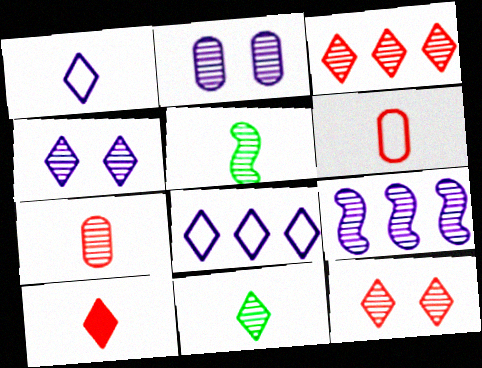[[1, 10, 11], 
[2, 3, 5], 
[3, 4, 11]]